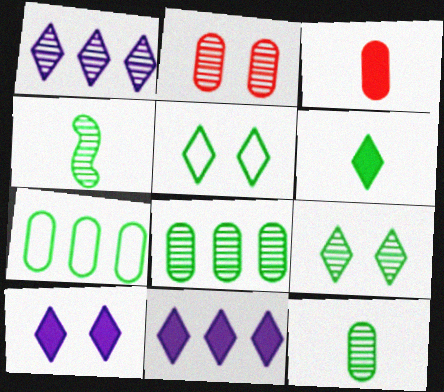[[1, 2, 4], 
[4, 8, 9]]